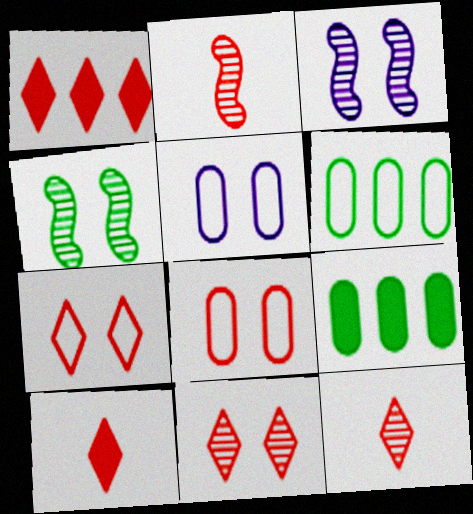[[1, 2, 8], 
[1, 7, 12], 
[3, 6, 10]]